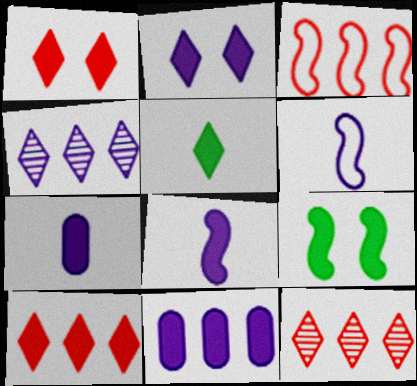[[2, 5, 10], 
[2, 8, 11], 
[7, 9, 10]]